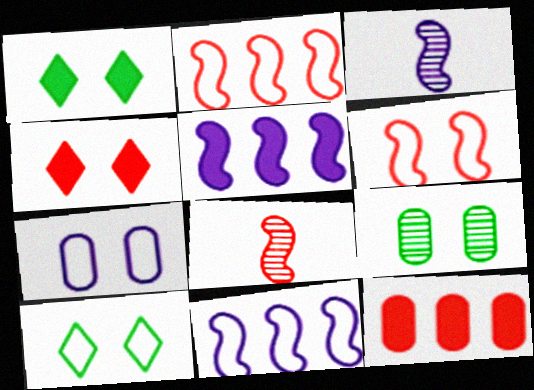[[3, 10, 12], 
[6, 7, 10]]